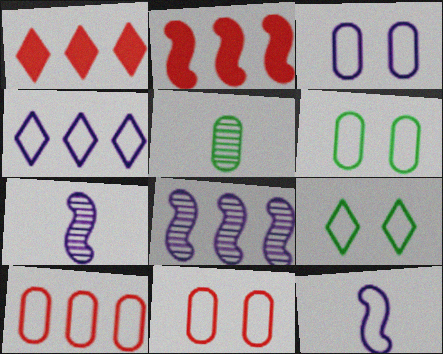[[1, 6, 7], 
[3, 4, 12], 
[3, 6, 11], 
[9, 10, 12]]